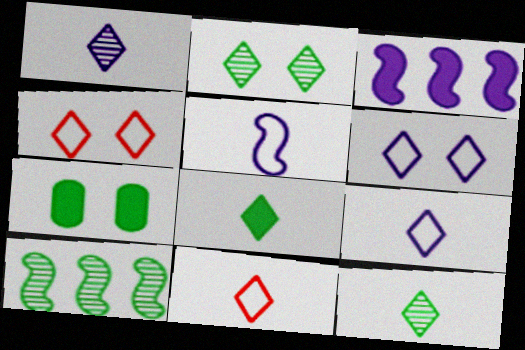[[1, 8, 11]]